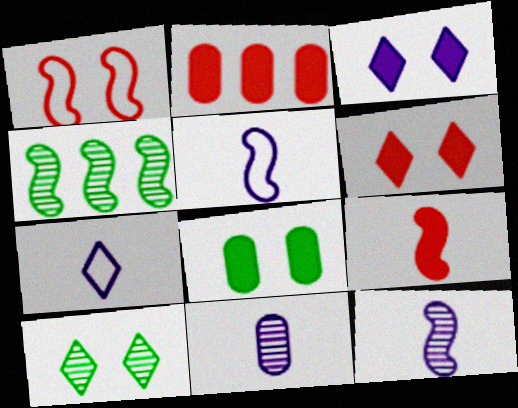[[2, 5, 10], 
[2, 6, 9]]